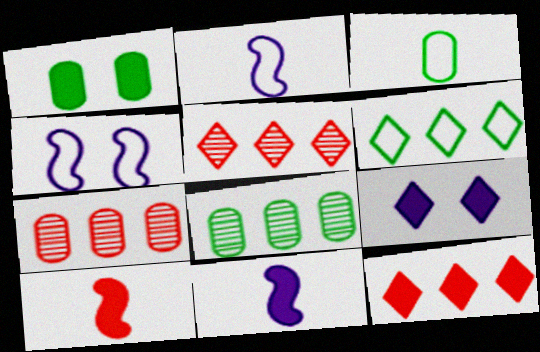[[1, 2, 5], 
[1, 3, 8], 
[1, 11, 12]]